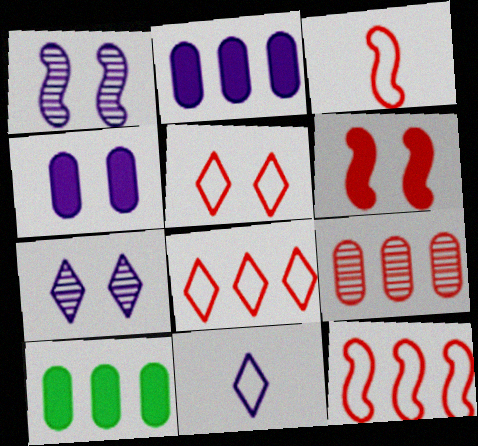[[1, 2, 11], 
[3, 7, 10]]